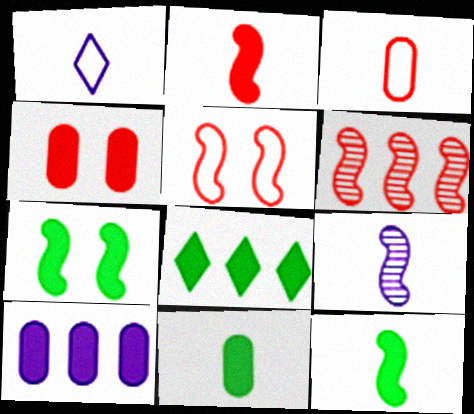[[2, 5, 6], 
[4, 10, 11], 
[7, 8, 11]]